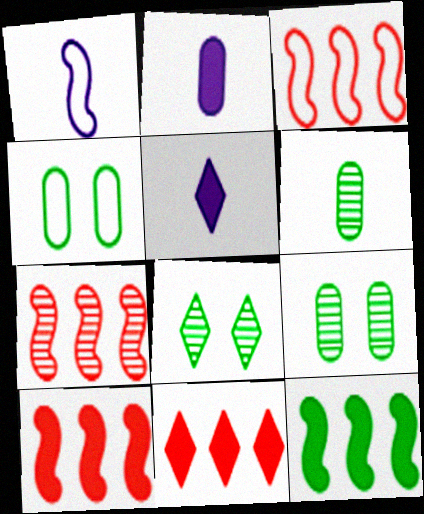[[1, 9, 11], 
[2, 3, 8], 
[3, 5, 9], 
[3, 7, 10], 
[4, 5, 7]]